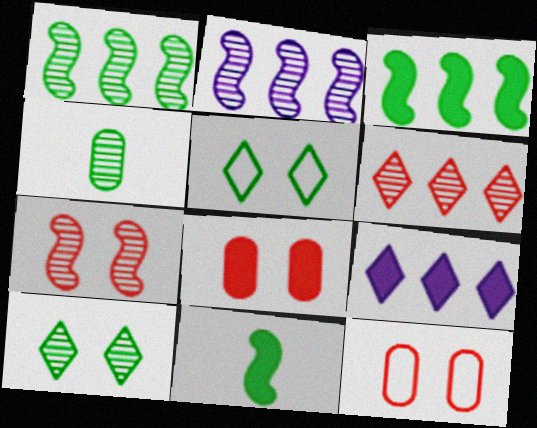[[1, 4, 10], 
[3, 4, 5], 
[8, 9, 11]]